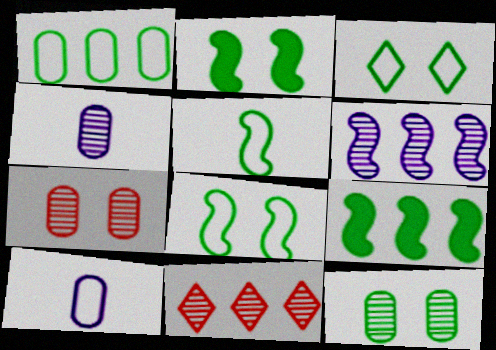[[1, 3, 5], 
[2, 3, 12], 
[2, 10, 11]]